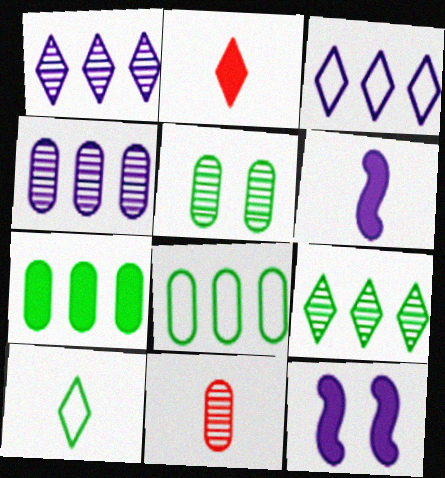[[2, 7, 12], 
[4, 5, 11], 
[6, 10, 11]]